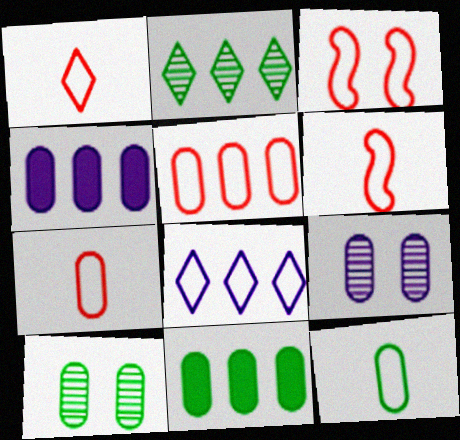[[1, 3, 5], 
[1, 6, 7], 
[3, 8, 12], 
[4, 7, 10], 
[7, 9, 11], 
[10, 11, 12]]